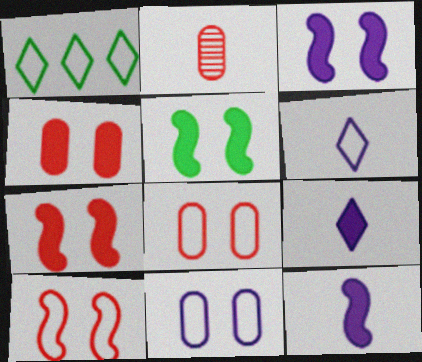[[1, 2, 3], 
[3, 5, 7]]